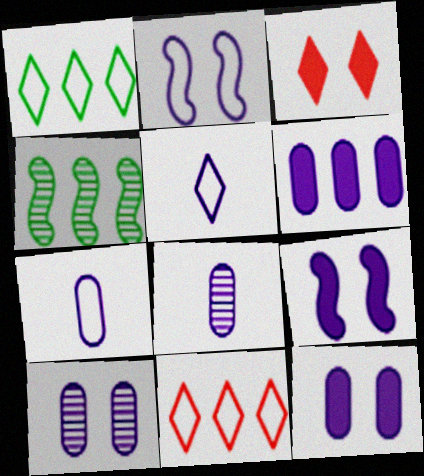[[3, 4, 7], 
[4, 6, 11], 
[6, 7, 10]]